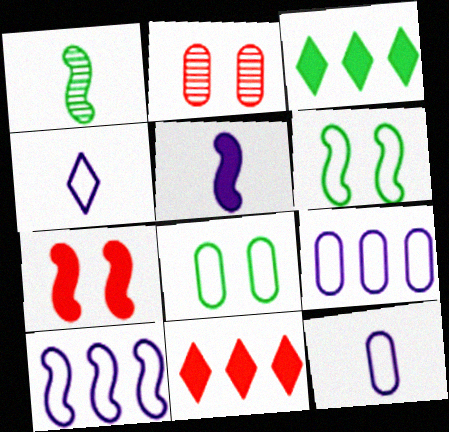[[1, 3, 8], 
[1, 7, 10]]